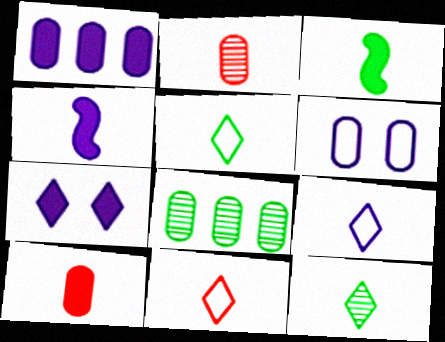[[1, 4, 7], 
[2, 3, 9], 
[2, 4, 5], 
[5, 9, 11], 
[6, 8, 10]]